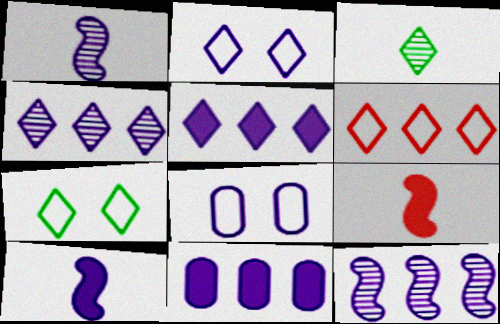[[1, 2, 11], 
[1, 5, 8], 
[4, 8, 10]]